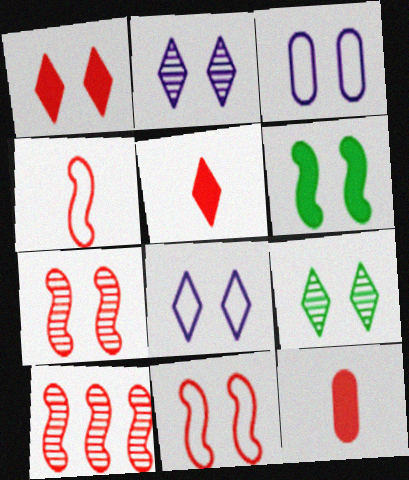[[1, 8, 9]]